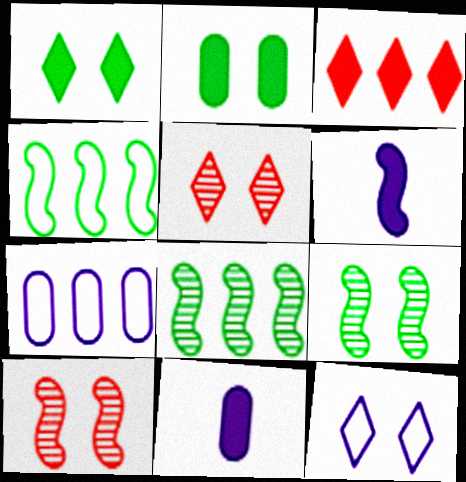[[1, 5, 12], 
[2, 3, 6], 
[2, 10, 12], 
[3, 7, 8], 
[4, 5, 11], 
[4, 6, 10]]